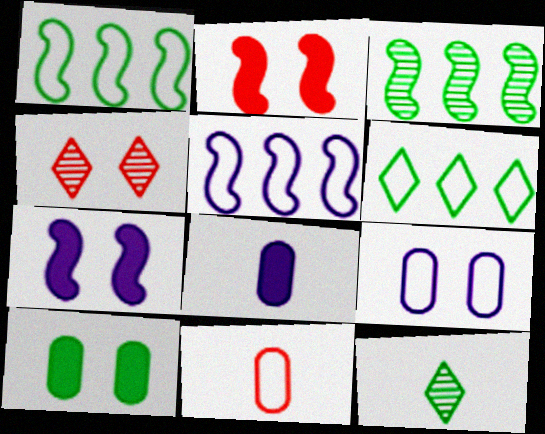[[1, 4, 8], 
[1, 10, 12]]